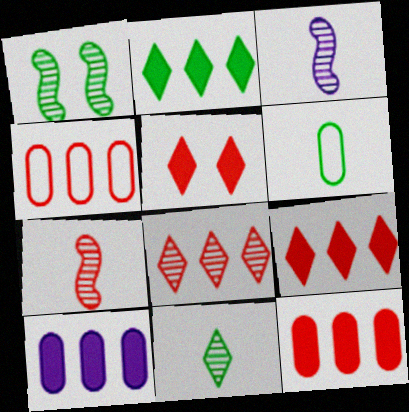[[1, 2, 6], 
[4, 5, 7]]